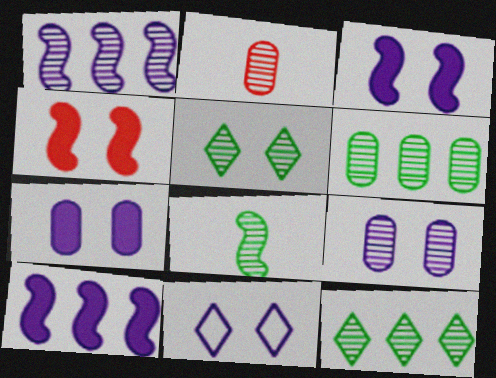[[1, 2, 5], 
[2, 6, 9], 
[3, 9, 11], 
[5, 6, 8]]